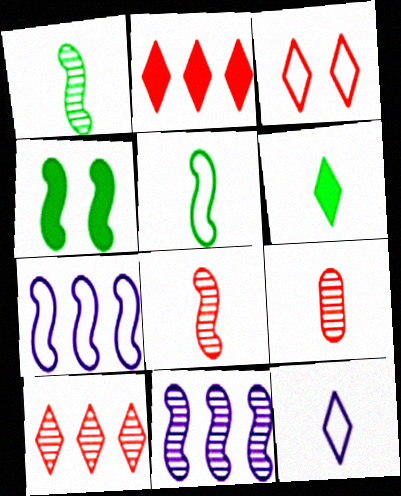[[4, 7, 8]]